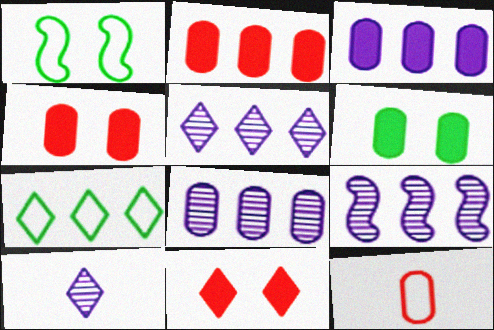[[1, 2, 10], 
[2, 7, 9], 
[5, 8, 9], 
[6, 8, 12], 
[7, 10, 11]]